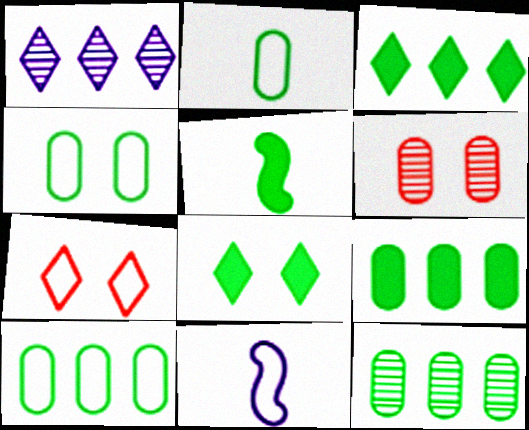[[2, 4, 10], 
[3, 6, 11], 
[5, 8, 9], 
[7, 10, 11], 
[9, 10, 12]]